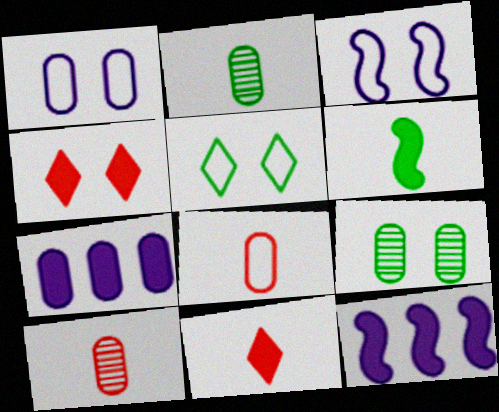[[3, 4, 9], 
[4, 6, 7], 
[5, 10, 12], 
[7, 8, 9]]